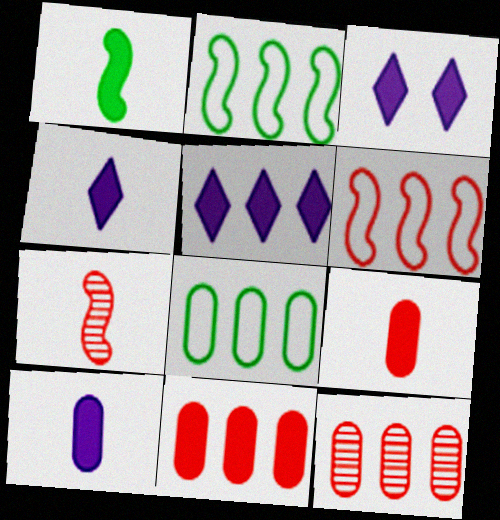[[1, 3, 11], 
[1, 4, 9], 
[2, 5, 12], 
[3, 4, 5], 
[3, 7, 8]]